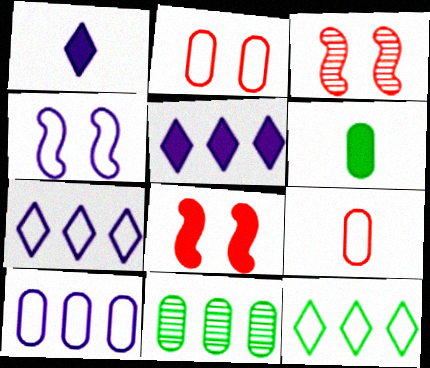[[3, 6, 7], 
[4, 9, 12], 
[5, 6, 8]]